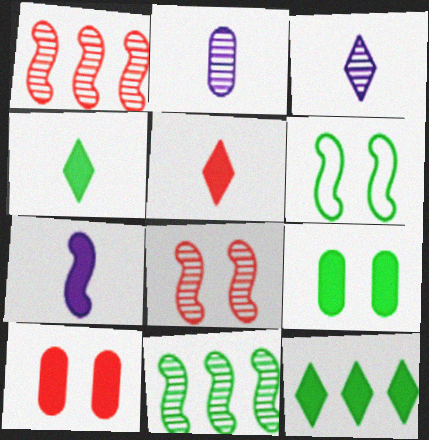[[1, 6, 7], 
[7, 10, 12]]